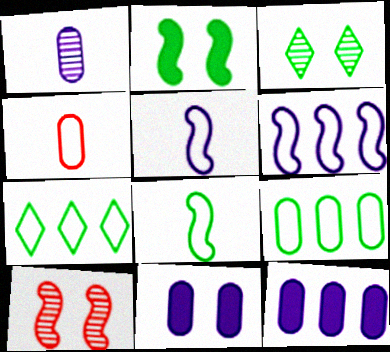[]